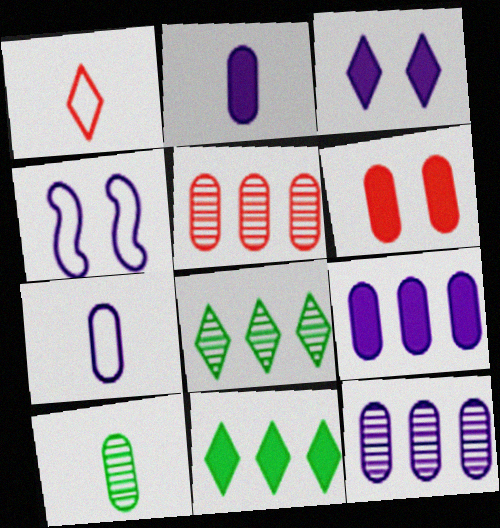[[1, 3, 8]]